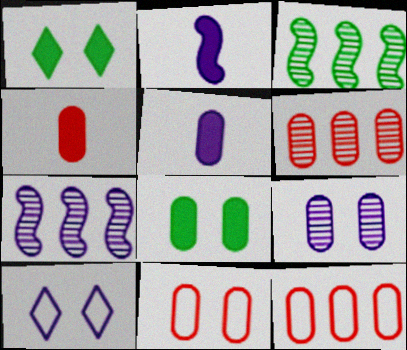[[3, 4, 10], 
[4, 6, 11], 
[5, 7, 10], 
[8, 9, 11]]